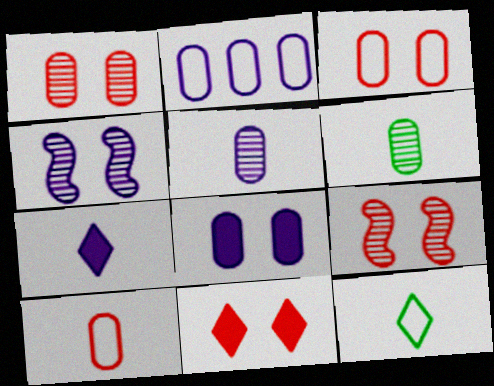[[2, 4, 7], 
[2, 5, 8], 
[3, 9, 11]]